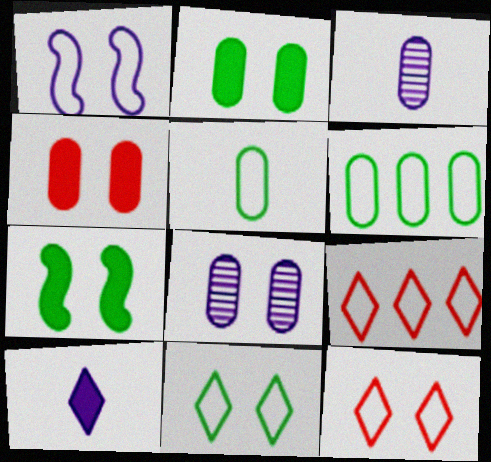[[1, 5, 9], 
[3, 4, 6], 
[3, 7, 9], 
[7, 8, 12]]